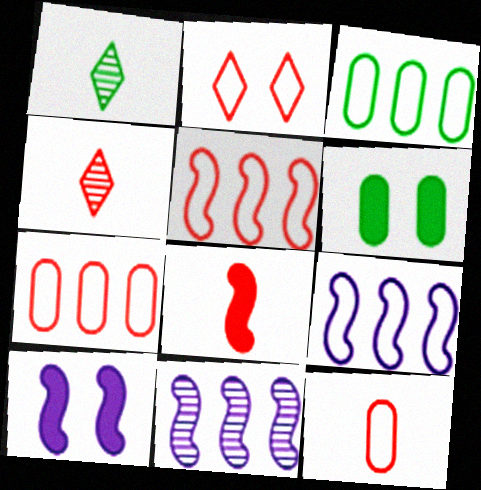[[1, 7, 10], 
[2, 5, 12], 
[3, 4, 10], 
[4, 6, 9], 
[4, 8, 12]]